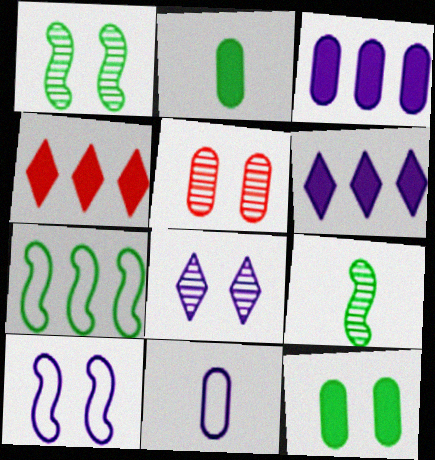[[1, 4, 11], 
[1, 5, 8]]